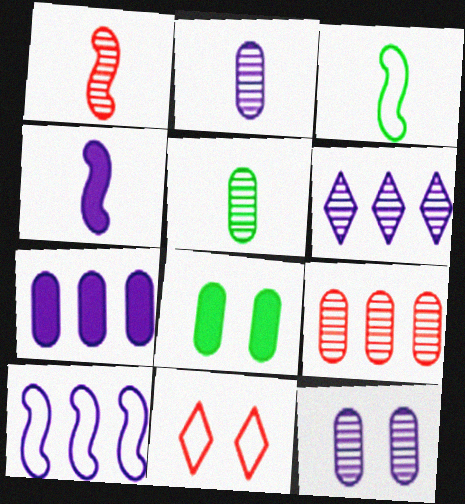[[1, 3, 4], 
[5, 9, 12], 
[6, 7, 10]]